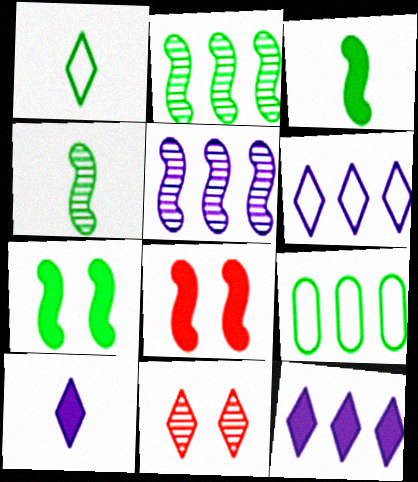[[1, 11, 12]]